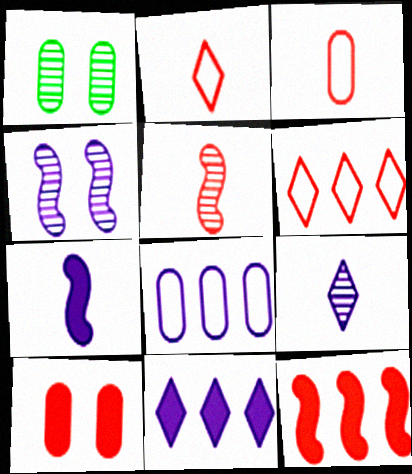[[1, 6, 7], 
[5, 6, 10]]